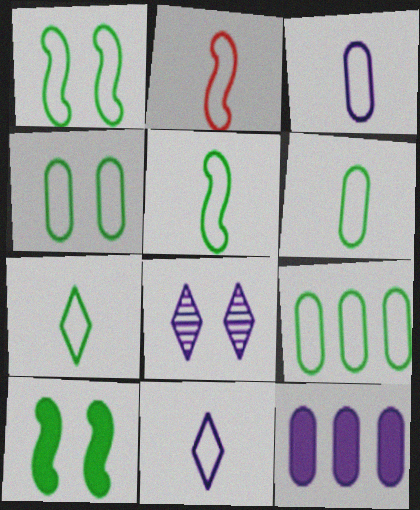[[1, 7, 9], 
[2, 3, 7], 
[2, 6, 11], 
[4, 6, 9], 
[5, 6, 7]]